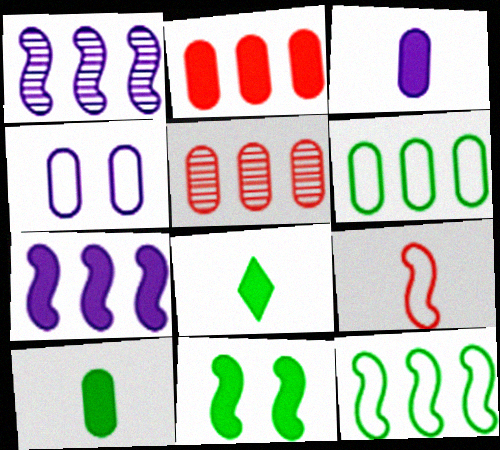[[1, 9, 11], 
[4, 5, 10]]